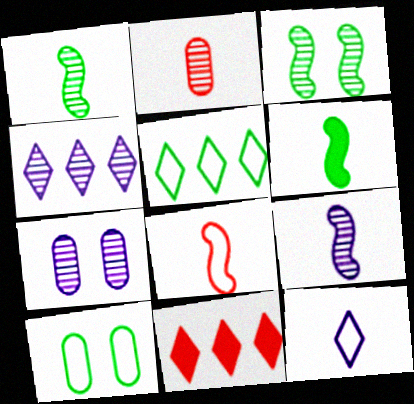[[2, 3, 4], 
[2, 6, 12], 
[4, 5, 11], 
[4, 7, 9], 
[6, 8, 9], 
[9, 10, 11]]